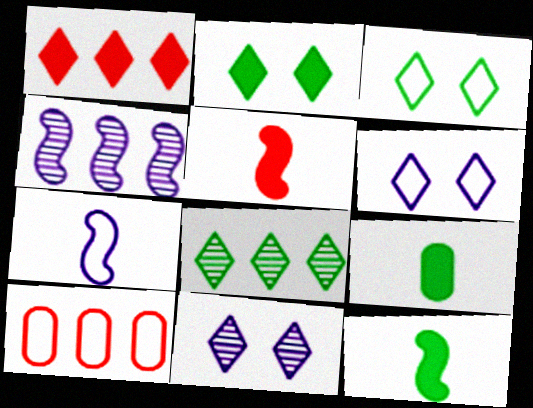[[3, 7, 10], 
[10, 11, 12]]